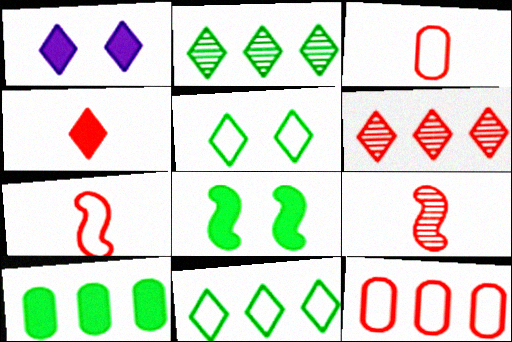[[3, 4, 9]]